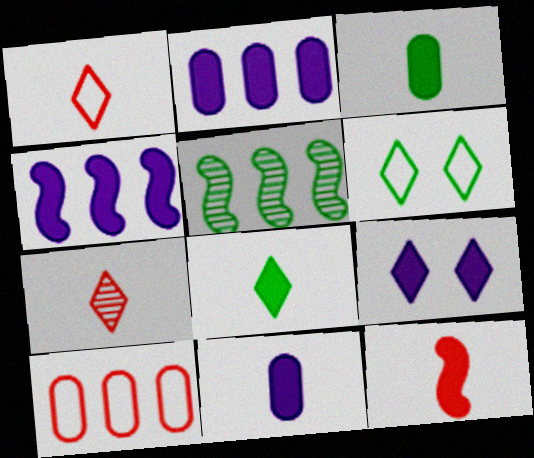[[3, 5, 6], 
[4, 9, 11], 
[8, 11, 12]]